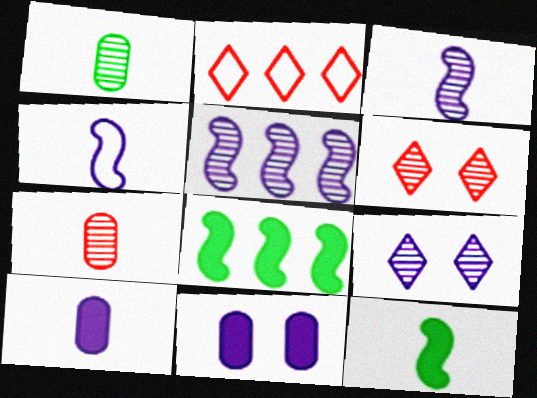[[1, 5, 6]]